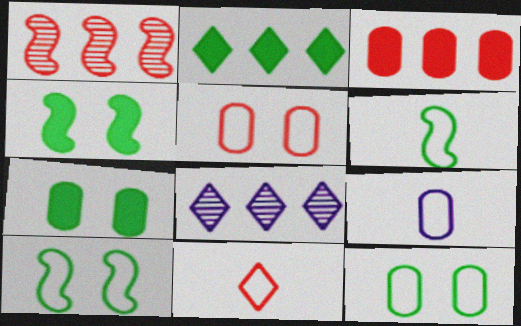[[6, 9, 11]]